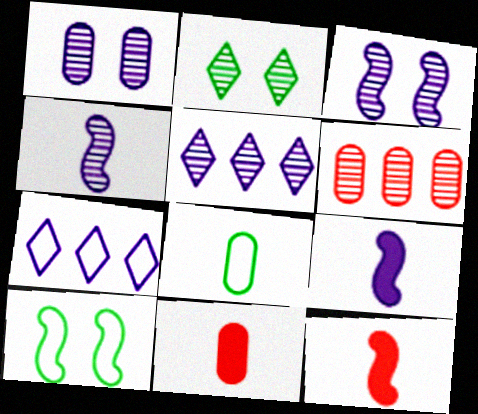[[1, 4, 5], 
[1, 7, 9], 
[2, 4, 6], 
[5, 10, 11]]